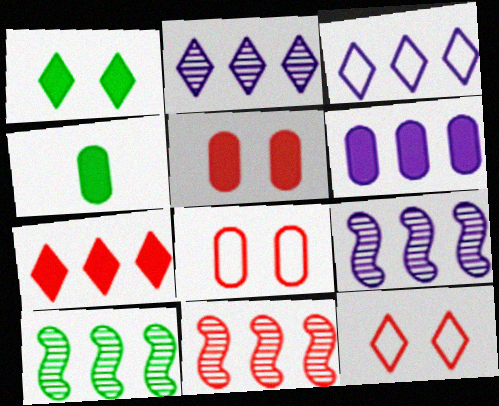[[3, 6, 9], 
[4, 5, 6], 
[4, 9, 12], 
[9, 10, 11]]